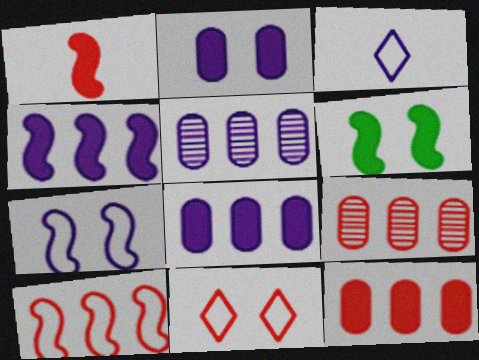[[1, 4, 6], 
[1, 9, 11], 
[3, 6, 9]]